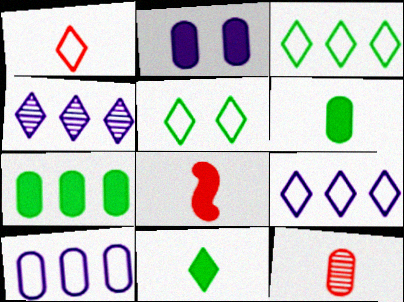[[1, 5, 9], 
[1, 8, 12]]